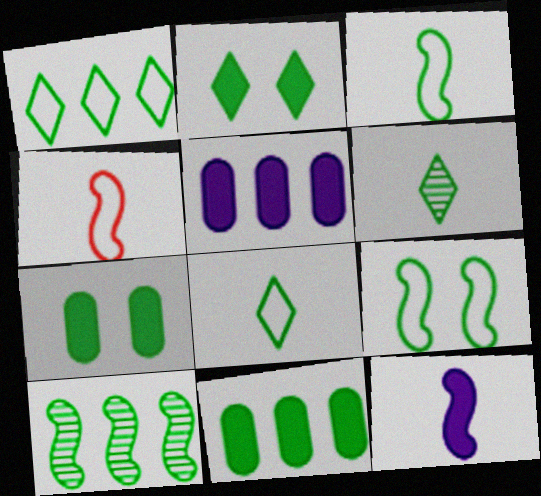[[1, 2, 6], 
[1, 10, 11], 
[6, 9, 11], 
[7, 8, 10]]